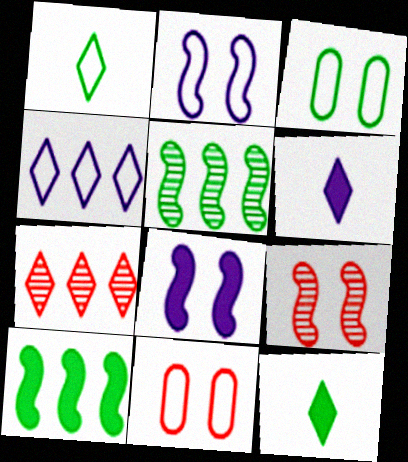[[3, 5, 12], 
[5, 6, 11]]